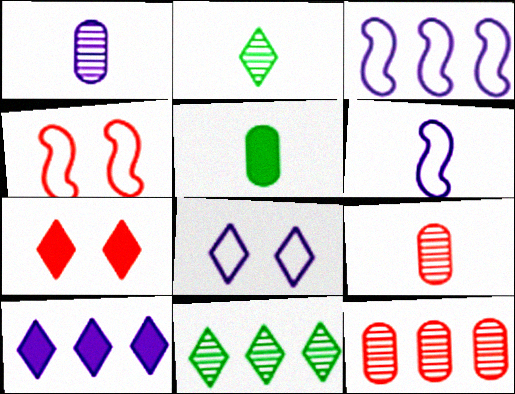[]